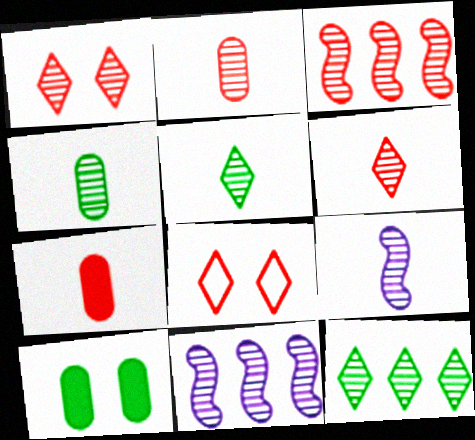[[1, 2, 3], 
[1, 4, 11], 
[2, 5, 9], 
[3, 7, 8], 
[4, 6, 9]]